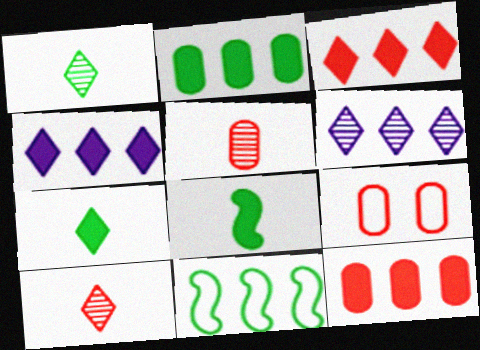[[5, 9, 12], 
[6, 8, 9], 
[6, 11, 12]]